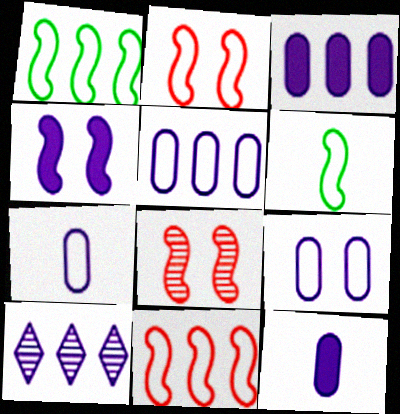[[4, 7, 10], 
[5, 7, 9]]